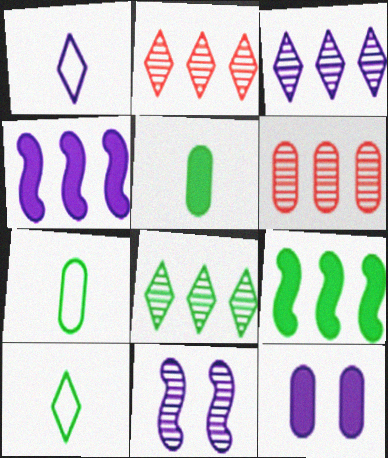[[2, 3, 8], 
[6, 7, 12]]